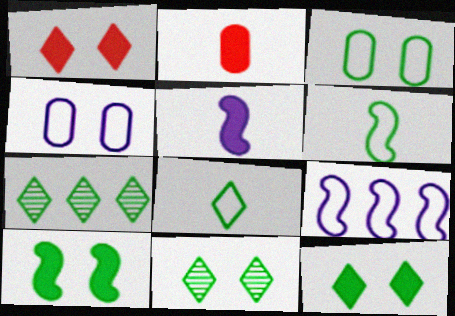[[2, 9, 11], 
[3, 10, 11], 
[7, 8, 12]]